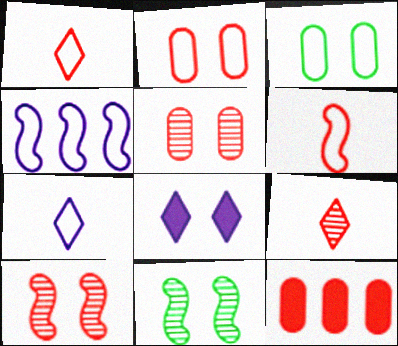[[1, 3, 4], 
[1, 10, 12], 
[2, 8, 11], 
[3, 8, 10], 
[7, 11, 12]]